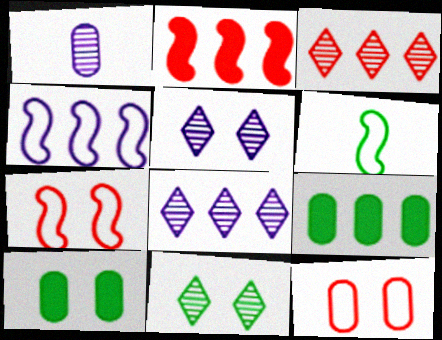[[1, 9, 12], 
[3, 4, 9], 
[4, 6, 7], 
[5, 7, 10], 
[6, 9, 11]]